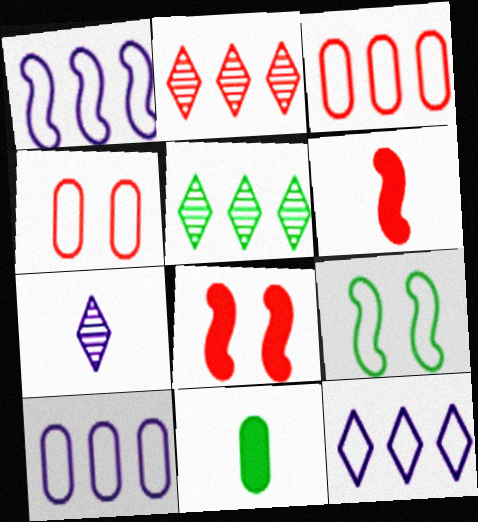[[1, 10, 12], 
[2, 4, 6], 
[5, 9, 11]]